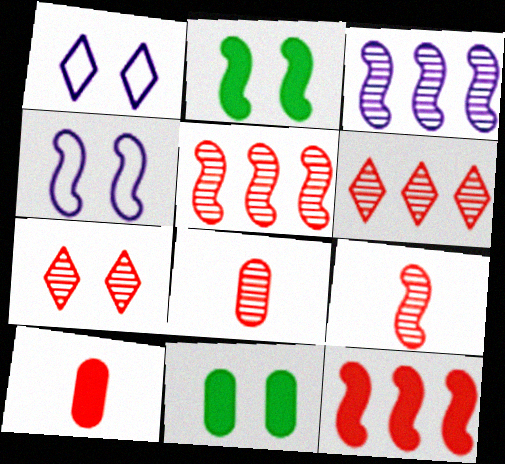[[4, 7, 11], 
[5, 7, 8]]